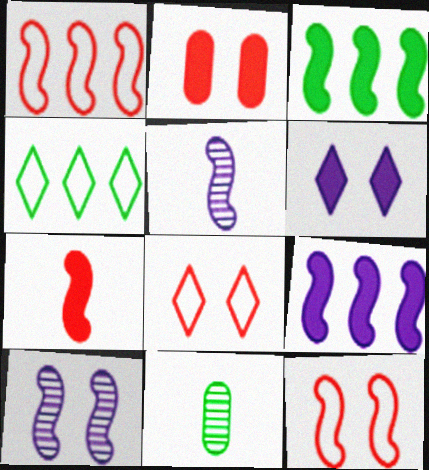[[1, 6, 11], 
[2, 4, 5], 
[3, 5, 12], 
[8, 9, 11]]